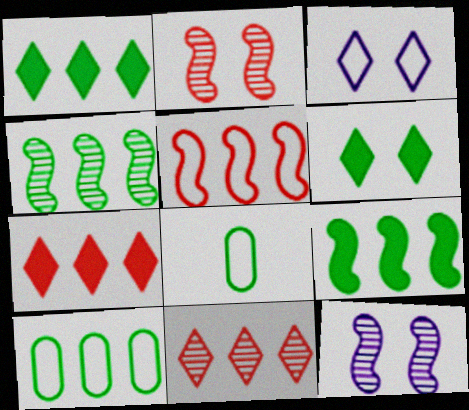[[1, 4, 10], 
[3, 5, 8], 
[4, 6, 8], 
[7, 8, 12]]